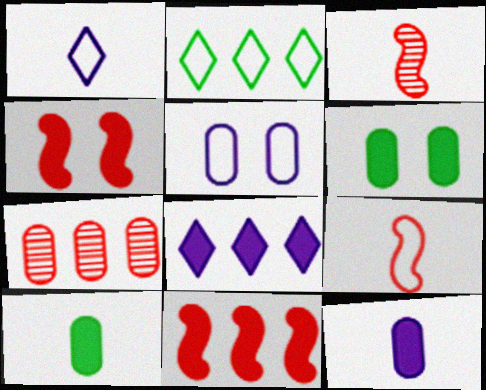[[1, 3, 10], 
[2, 5, 9], 
[4, 8, 10], 
[5, 7, 10]]